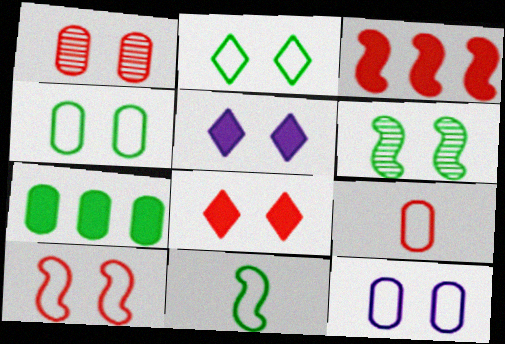[[1, 8, 10], 
[2, 10, 12], 
[6, 8, 12]]